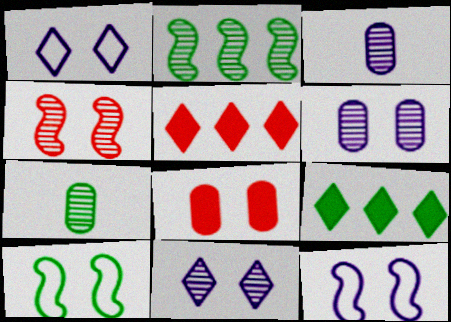[[3, 5, 10], 
[5, 7, 12], 
[7, 9, 10], 
[8, 10, 11]]